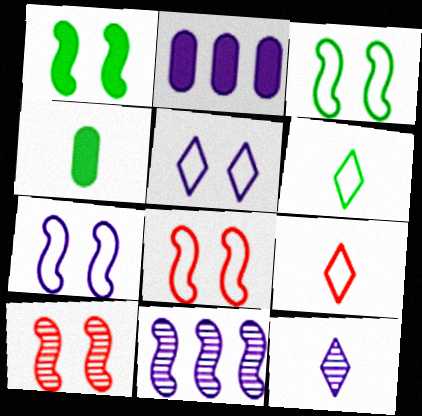[[1, 7, 10], 
[2, 6, 10], 
[2, 7, 12], 
[3, 7, 8]]